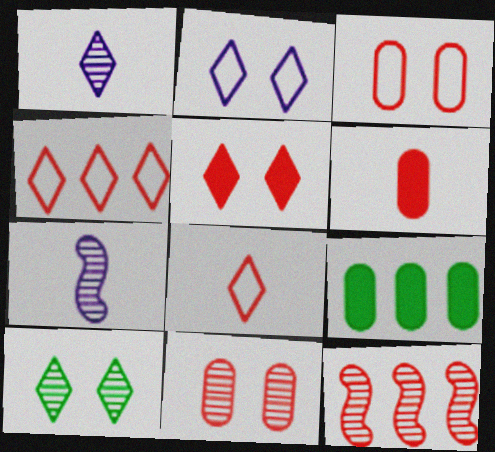[[2, 5, 10]]